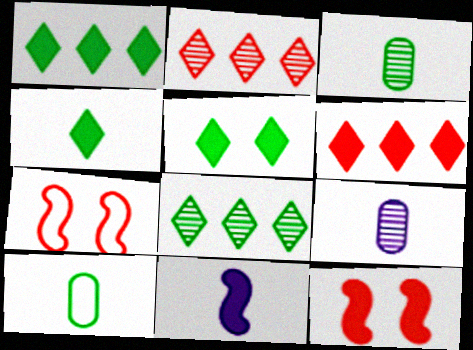[[1, 4, 5], 
[1, 7, 9]]